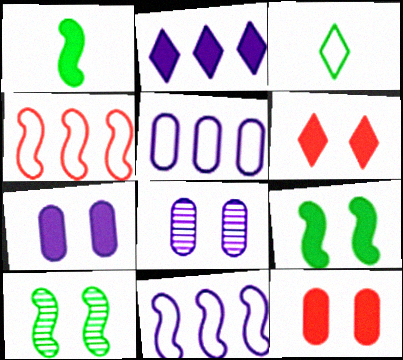[[1, 2, 12], 
[6, 7, 9]]